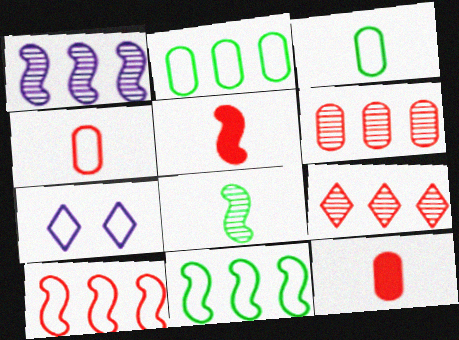[[3, 7, 10], 
[4, 7, 11]]